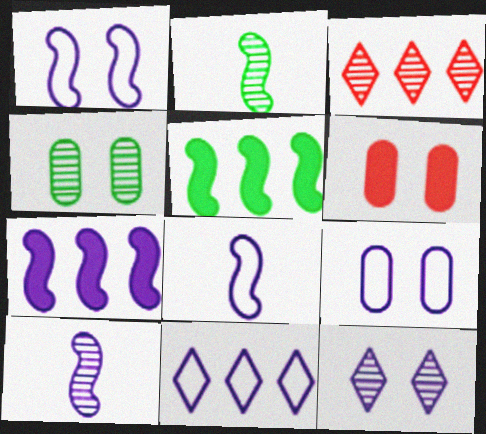[[1, 7, 10], 
[2, 6, 11], 
[3, 4, 10], 
[4, 6, 9], 
[8, 9, 11]]